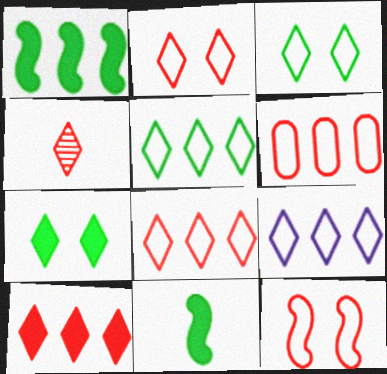[[2, 4, 10], 
[4, 7, 9], 
[5, 8, 9]]